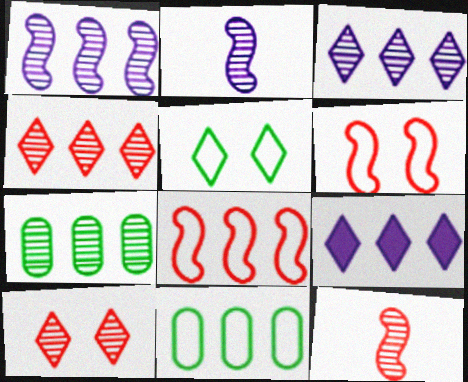[[1, 4, 7], 
[2, 7, 10], 
[7, 8, 9]]